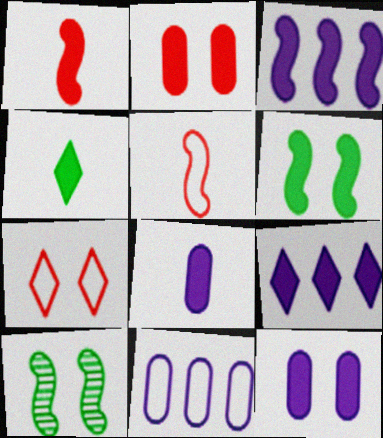[[1, 3, 6], 
[1, 4, 8], 
[2, 3, 4], 
[3, 5, 10], 
[7, 10, 12]]